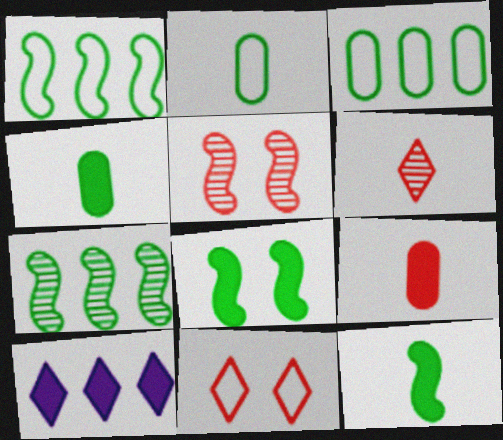[[2, 5, 10], 
[8, 9, 10]]